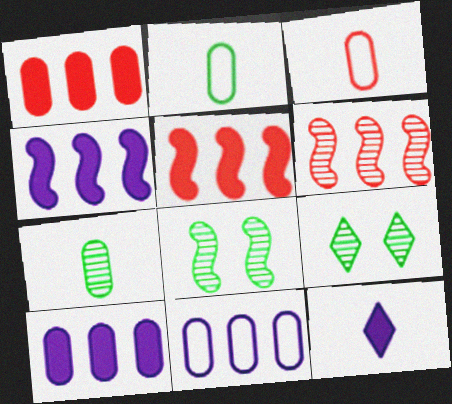[[3, 4, 9]]